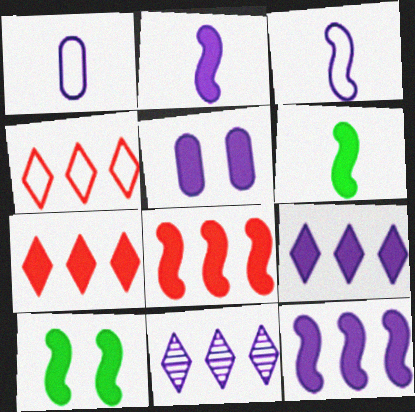[[2, 5, 9], 
[2, 8, 10], 
[3, 5, 11], 
[5, 6, 7]]